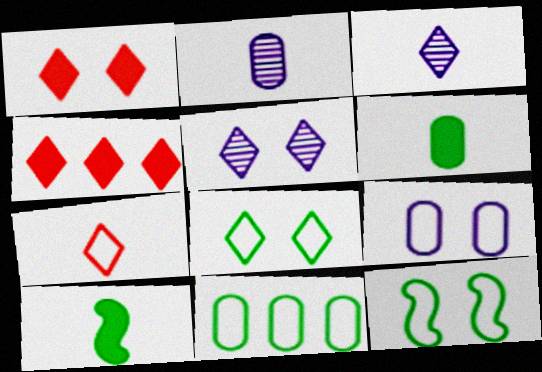[[1, 5, 8], 
[2, 4, 12], 
[2, 7, 10], 
[3, 4, 8]]